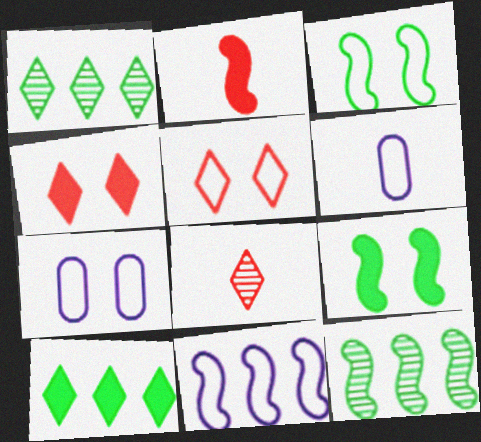[[1, 2, 7], 
[3, 5, 7], 
[4, 6, 12]]